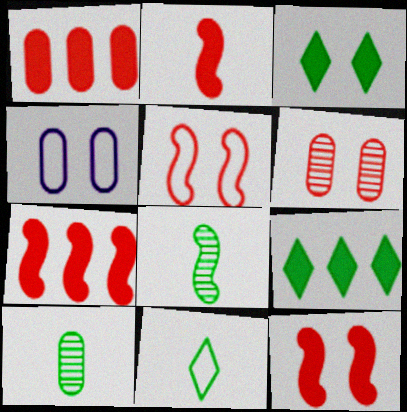[[1, 4, 10], 
[2, 7, 12]]